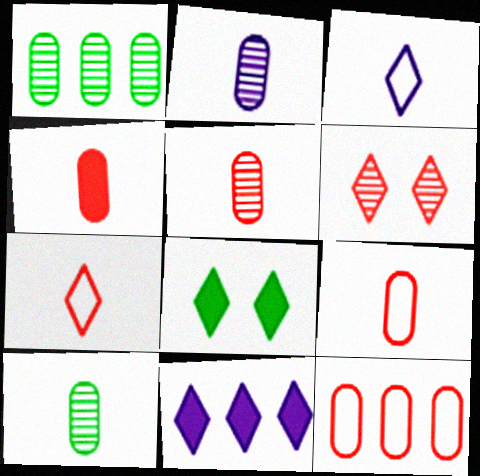[[2, 5, 10], 
[4, 5, 9]]